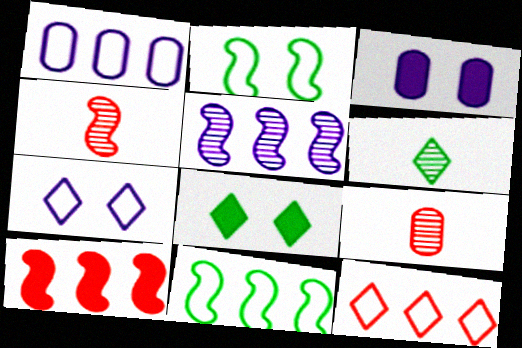[[1, 4, 8], 
[1, 11, 12], 
[5, 10, 11]]